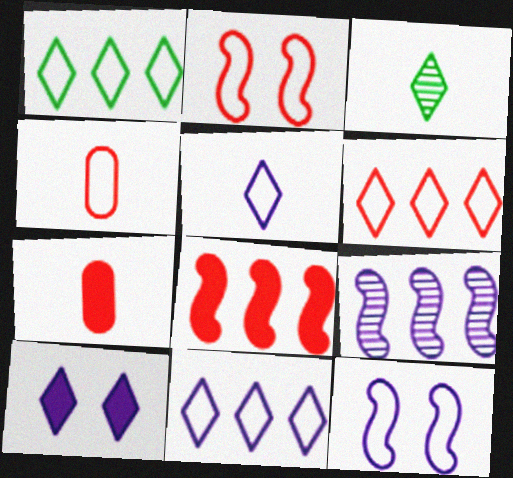[[1, 4, 12], 
[1, 6, 11], 
[2, 4, 6], 
[3, 6, 10]]